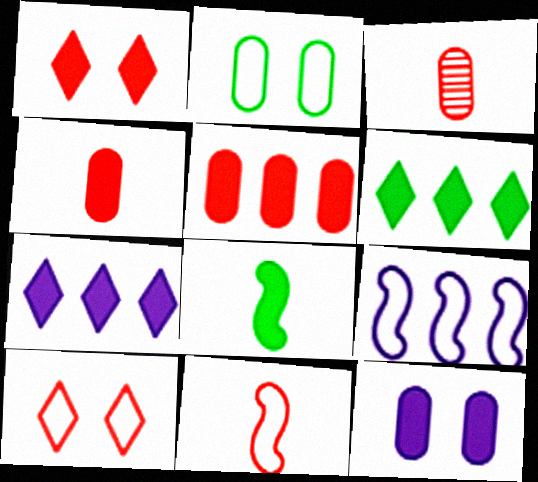[]